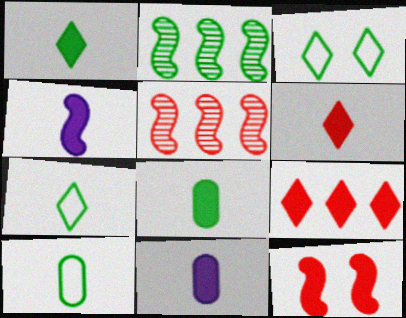[[2, 3, 8], 
[3, 5, 11], 
[4, 6, 8]]